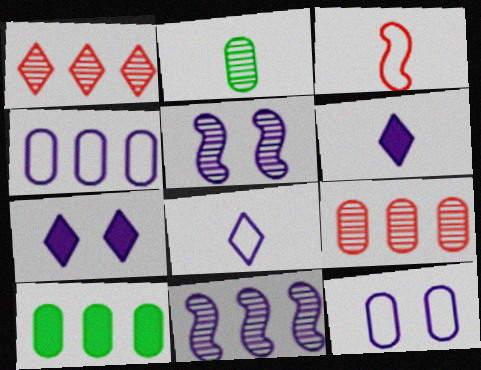[[1, 2, 5], 
[2, 3, 6], 
[4, 5, 6], 
[4, 9, 10], 
[5, 7, 12], 
[6, 11, 12]]